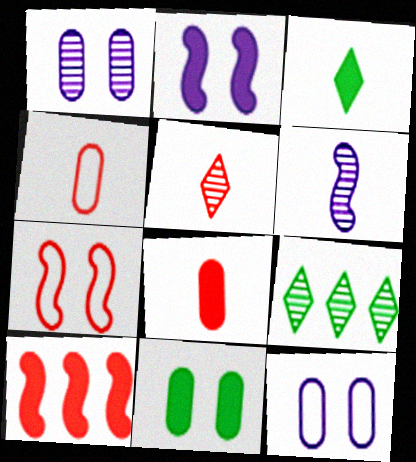[[2, 4, 9], 
[3, 4, 6]]